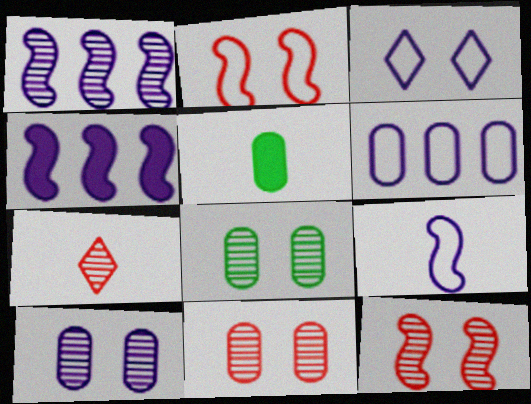[[1, 7, 8], 
[3, 6, 9], 
[5, 6, 11], 
[5, 7, 9], 
[8, 10, 11]]